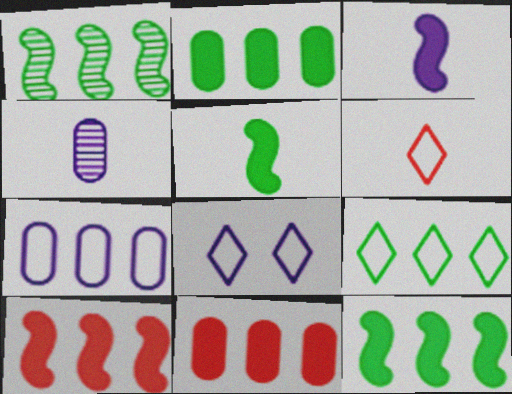[[1, 2, 9], 
[4, 5, 6], 
[6, 8, 9]]